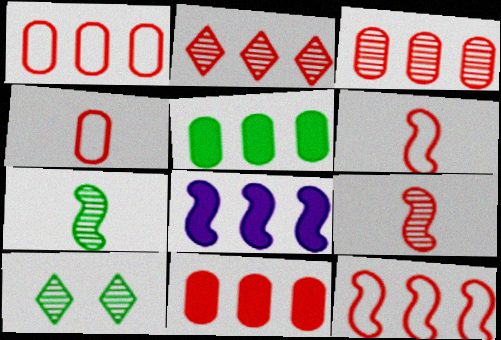[[1, 3, 11], 
[2, 11, 12], 
[4, 8, 10]]